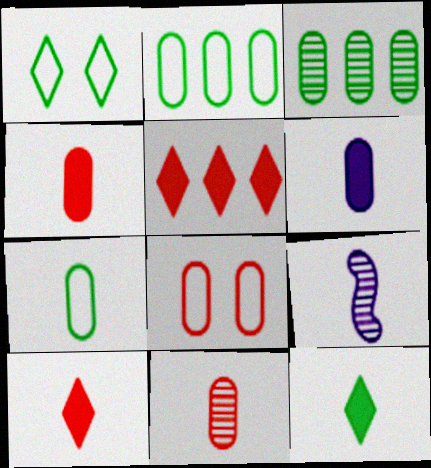[[3, 6, 8], 
[6, 7, 11], 
[7, 9, 10]]